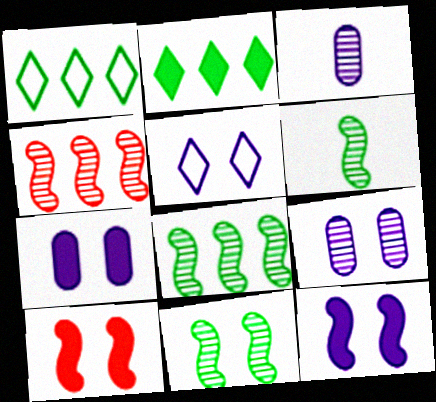[[1, 3, 10], 
[5, 9, 12], 
[6, 8, 11]]